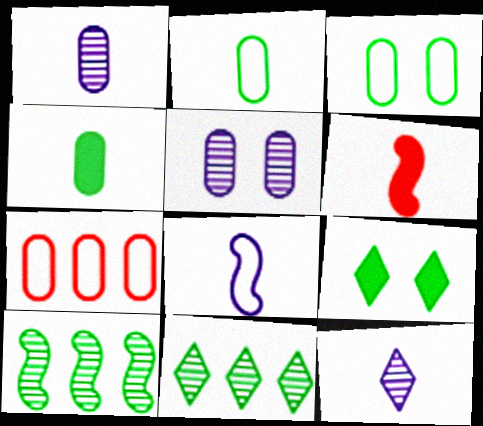[[2, 6, 12], 
[2, 9, 10], 
[4, 5, 7]]